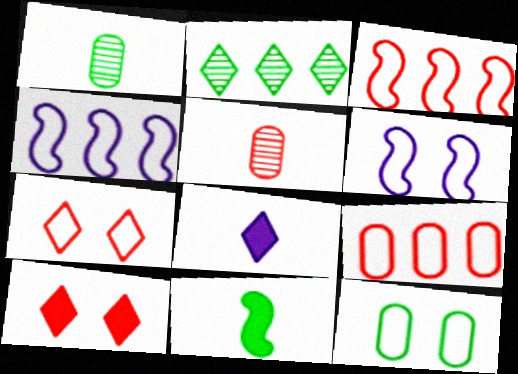[[1, 4, 10], 
[2, 7, 8], 
[2, 11, 12], 
[3, 5, 10], 
[6, 7, 12]]